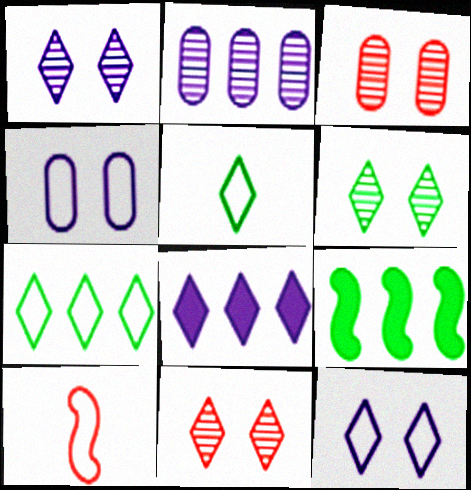[[1, 6, 11], 
[4, 7, 10], 
[5, 8, 11]]